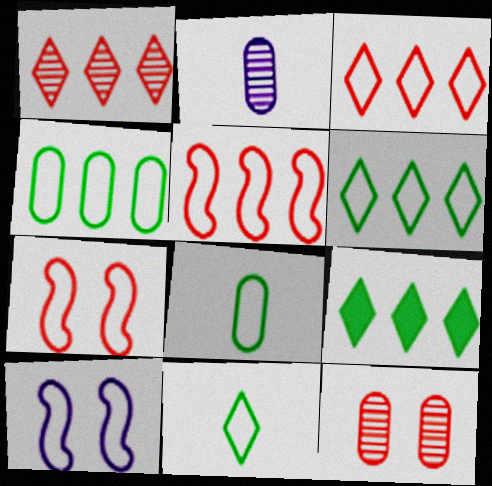[[2, 7, 9], 
[3, 8, 10]]